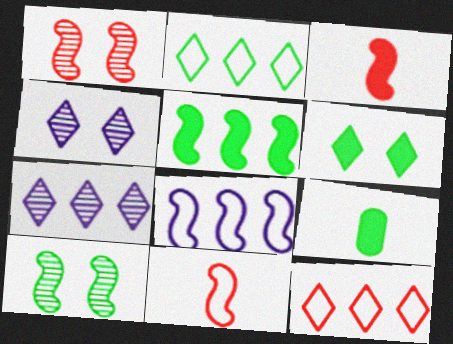[[2, 9, 10], 
[3, 8, 10], 
[5, 6, 9]]